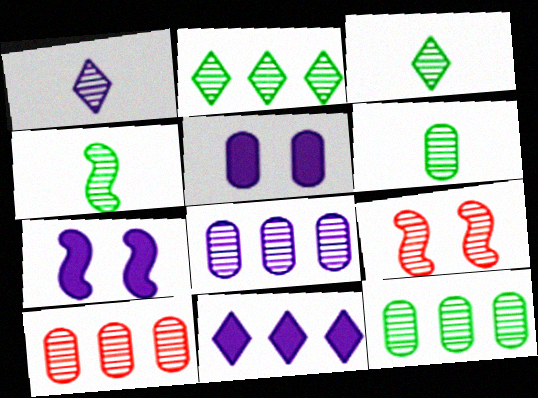[[1, 9, 12], 
[3, 4, 6], 
[3, 8, 9], 
[8, 10, 12]]